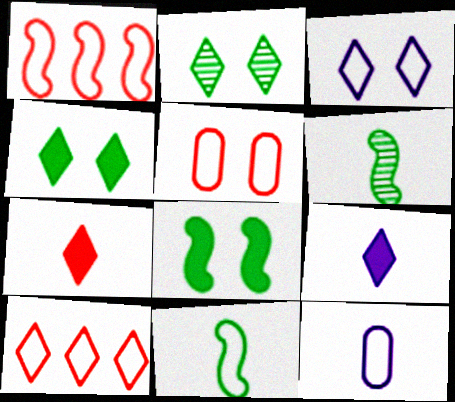[[2, 9, 10], 
[6, 7, 12]]